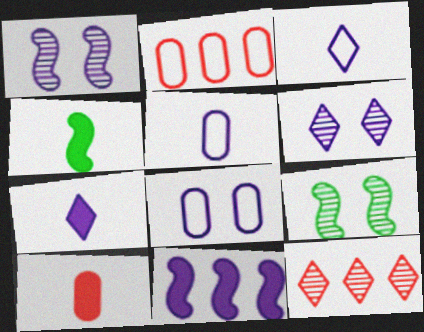[[2, 4, 6], 
[2, 7, 9], 
[4, 7, 10], 
[4, 8, 12], 
[5, 6, 11]]